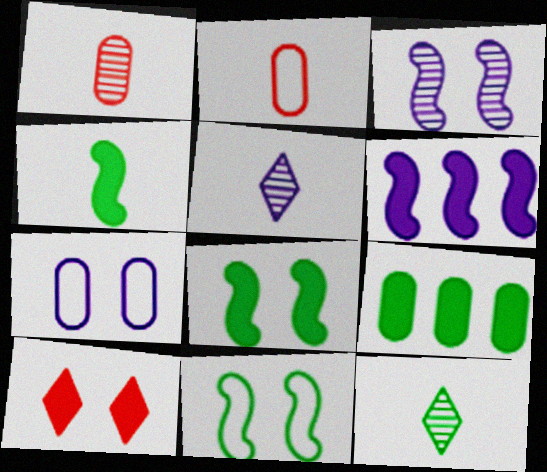[[1, 7, 9], 
[2, 4, 5], 
[5, 6, 7], 
[9, 11, 12]]